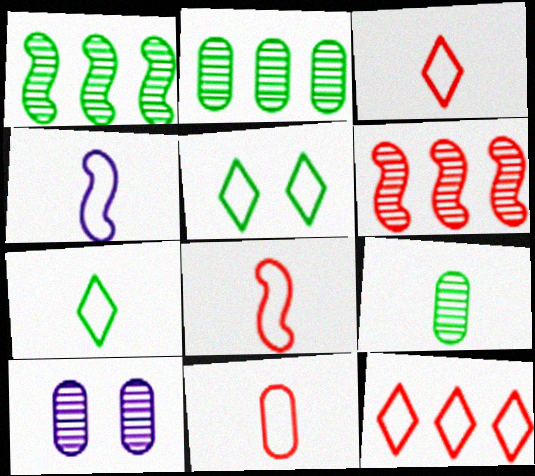[[3, 8, 11], 
[4, 7, 11]]